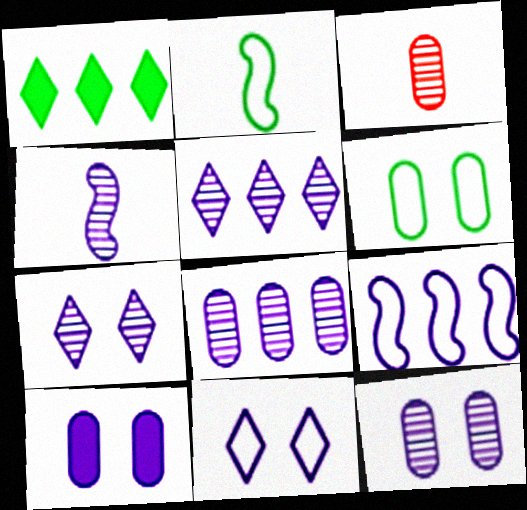[[4, 5, 12], 
[4, 7, 8]]